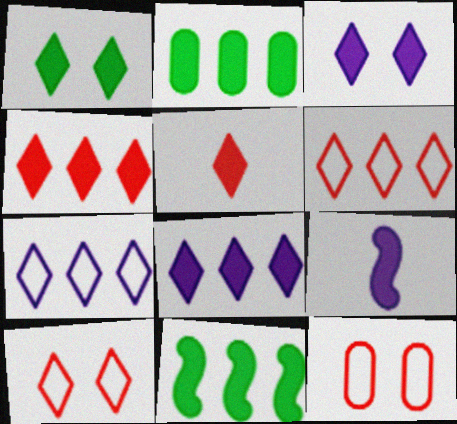[[1, 5, 8]]